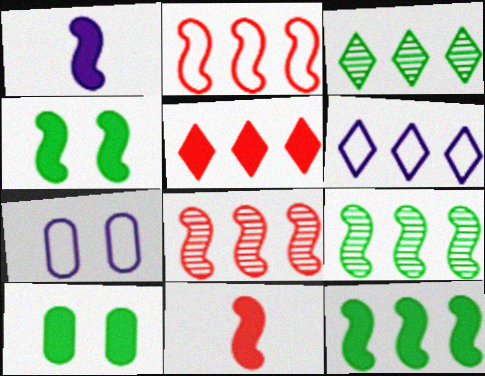[[1, 5, 10], 
[3, 5, 6], 
[3, 7, 11]]